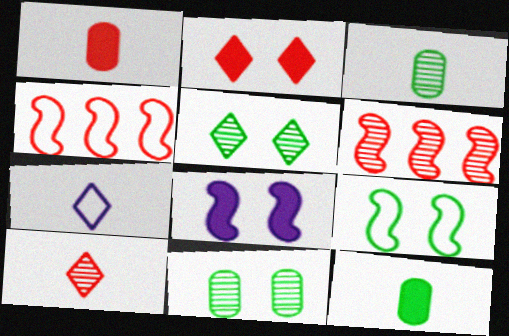[]